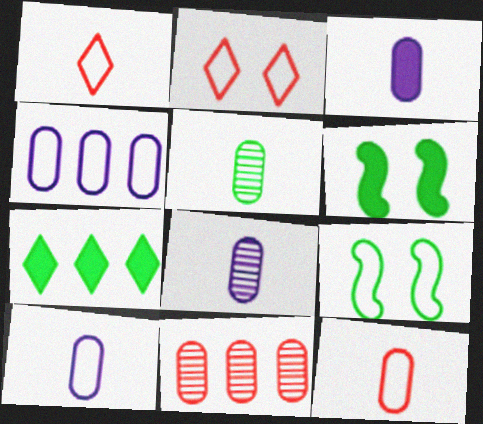[[1, 4, 9], 
[3, 5, 12], 
[3, 8, 10], 
[5, 7, 9]]